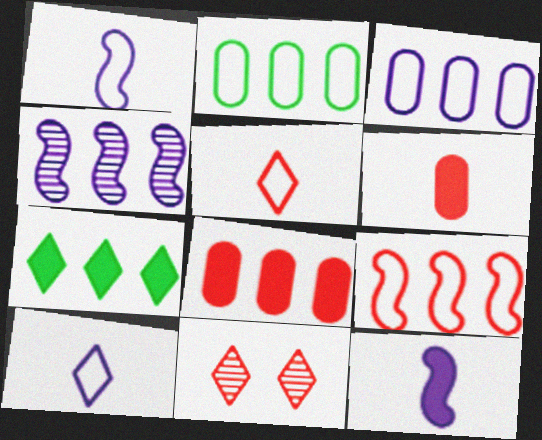[[2, 11, 12], 
[6, 9, 11], 
[7, 10, 11]]